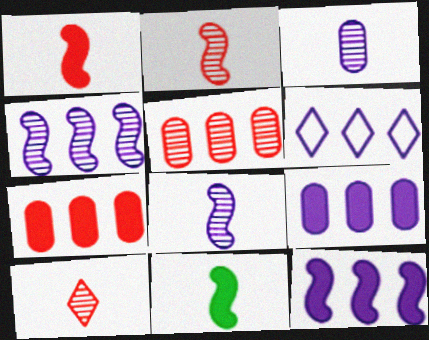[[4, 6, 9]]